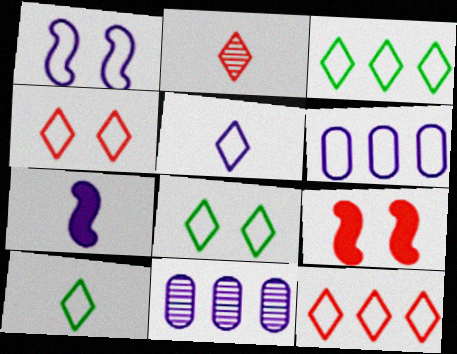[[1, 5, 6], 
[3, 4, 5], 
[3, 8, 10], 
[5, 8, 12], 
[9, 10, 11]]